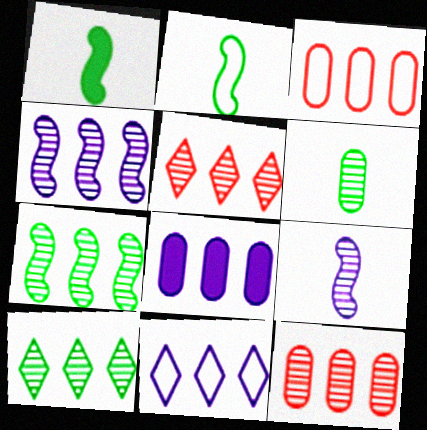[[4, 8, 11], 
[4, 10, 12]]